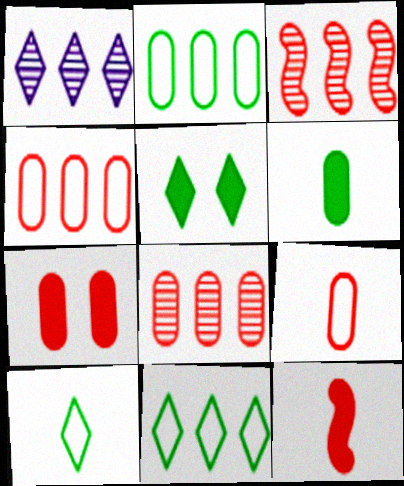[[7, 8, 9]]